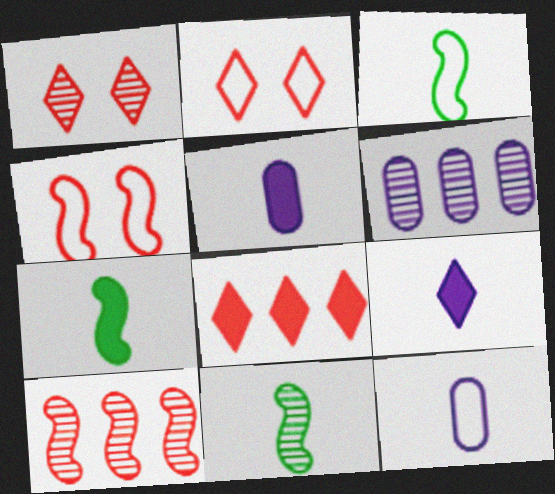[[1, 6, 11], 
[2, 6, 7], 
[3, 7, 11]]